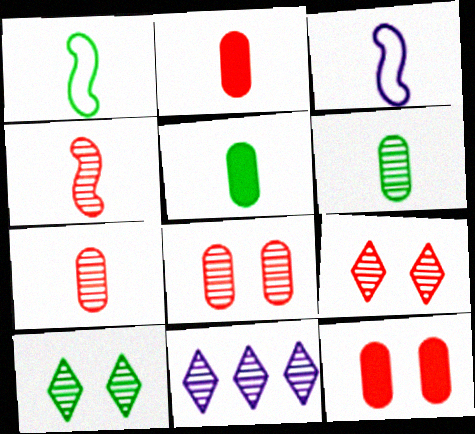[[1, 11, 12]]